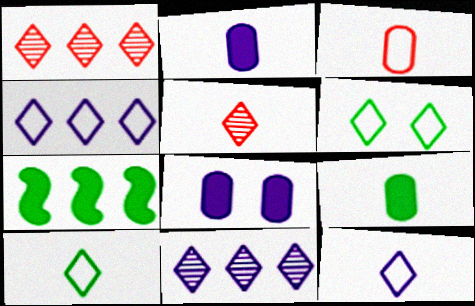[]